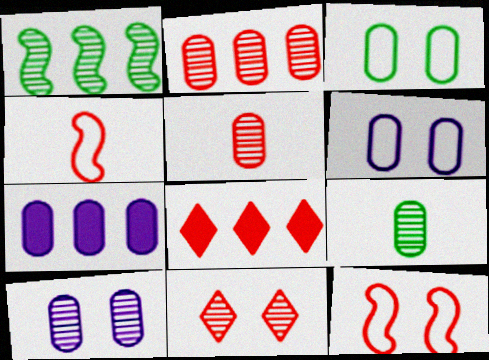[[2, 9, 10], 
[3, 5, 7], 
[5, 8, 12]]